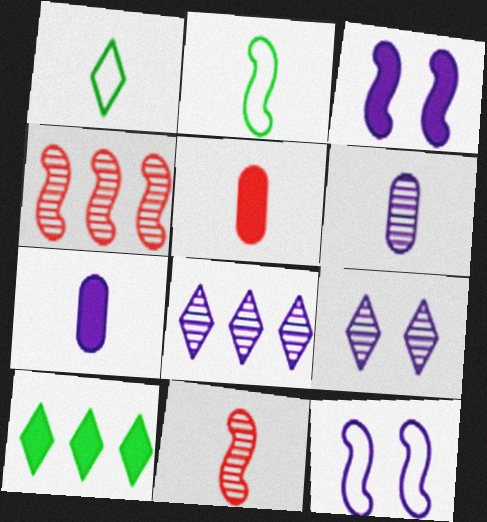[[1, 7, 11], 
[2, 3, 4], 
[3, 5, 10], 
[7, 8, 12]]